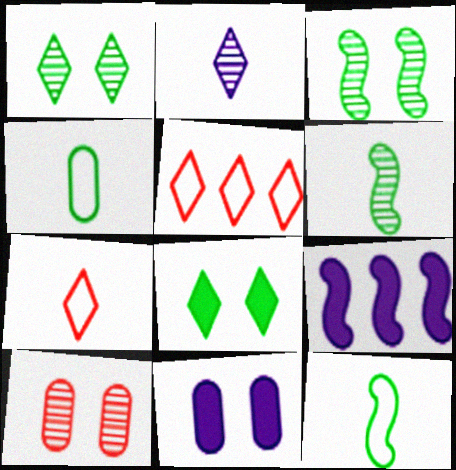[[2, 5, 8], 
[5, 6, 11]]